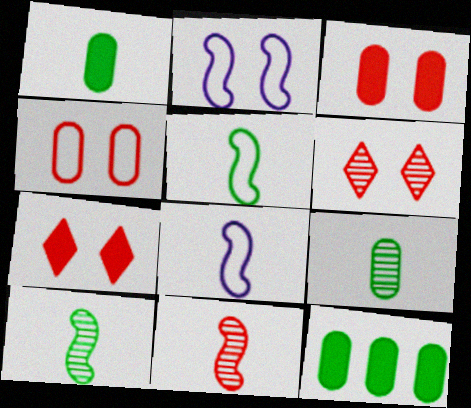[[6, 8, 12]]